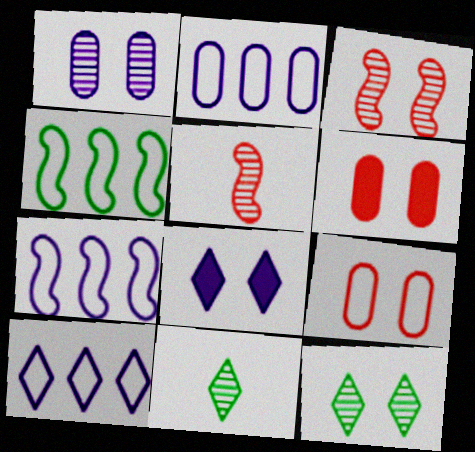[[1, 3, 12], 
[2, 7, 10], 
[6, 7, 11]]